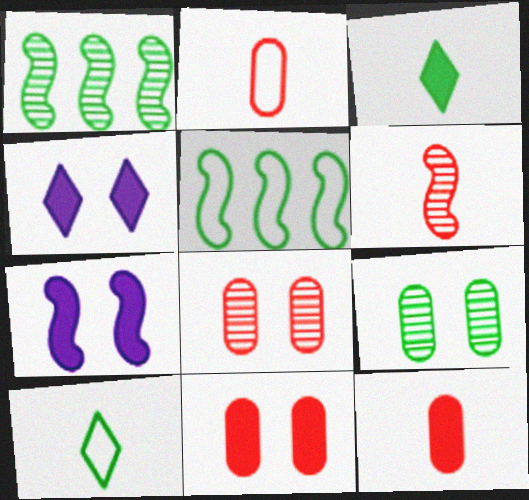[[1, 2, 4], 
[3, 5, 9], 
[5, 6, 7]]